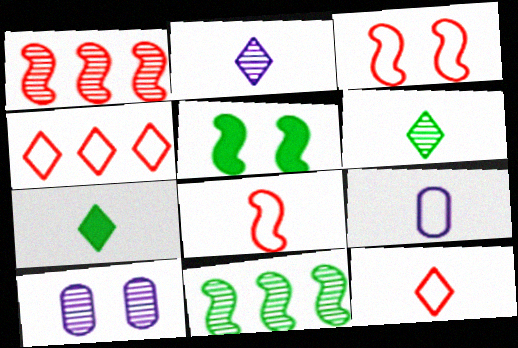[[1, 6, 10], 
[2, 7, 12]]